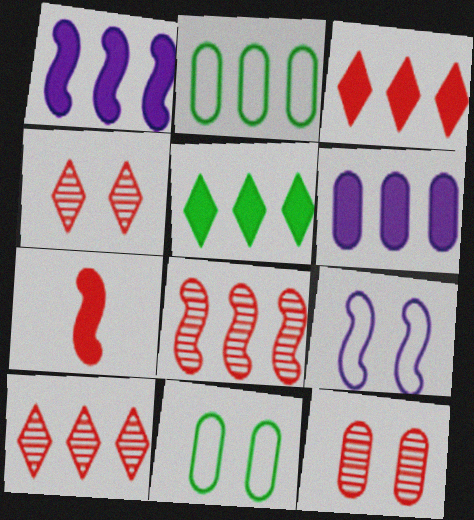[[1, 2, 10]]